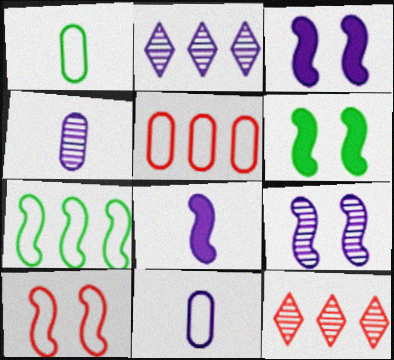[[1, 3, 12], 
[2, 3, 11], 
[2, 4, 9], 
[6, 9, 10], 
[6, 11, 12]]